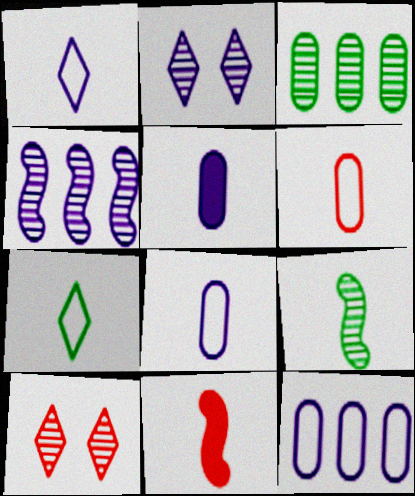[]